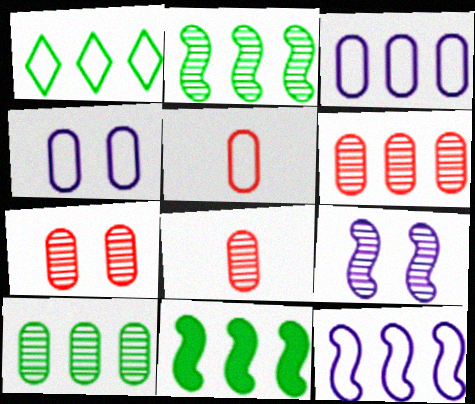[[1, 10, 11], 
[6, 7, 8]]